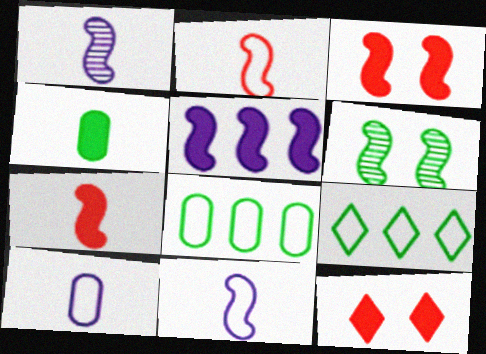[[1, 8, 12], 
[2, 5, 6], 
[4, 5, 12], 
[4, 6, 9]]